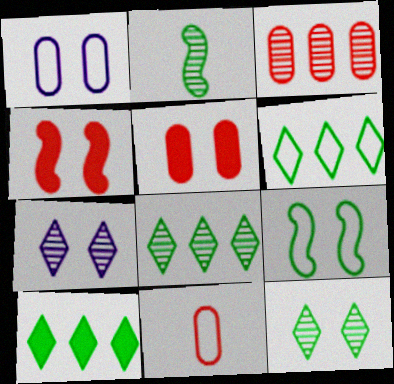[[1, 4, 12], 
[2, 3, 7], 
[3, 5, 11], 
[5, 7, 9], 
[6, 8, 10]]